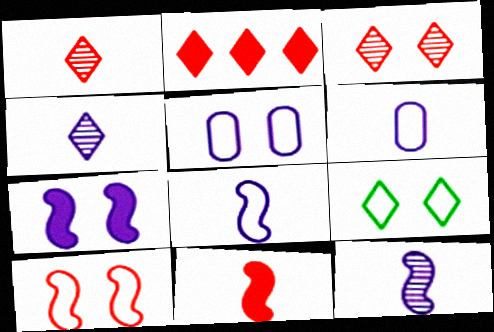[[2, 4, 9], 
[5, 9, 10]]